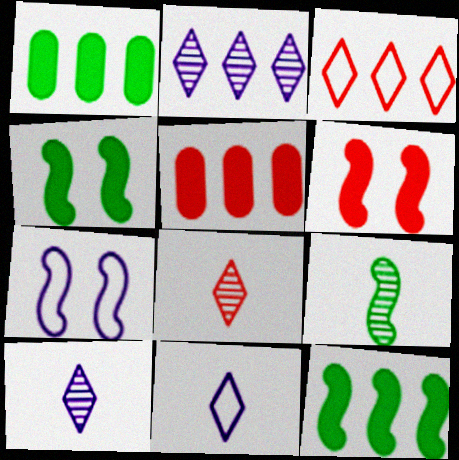[[1, 7, 8]]